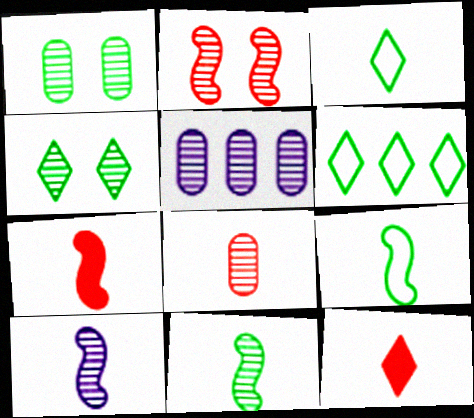[[1, 5, 8], 
[7, 9, 10]]